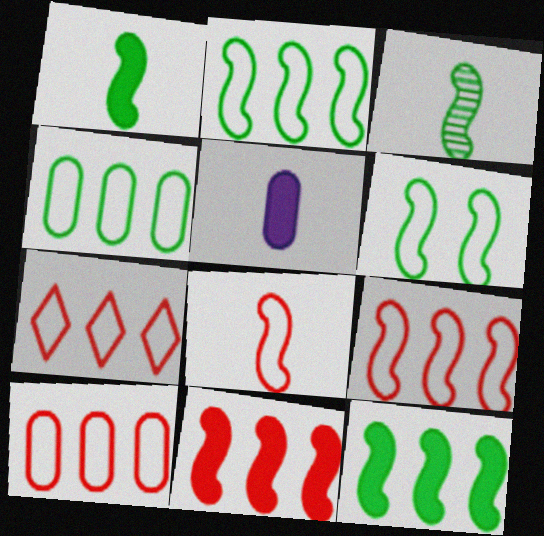[[3, 6, 12], 
[7, 9, 10]]